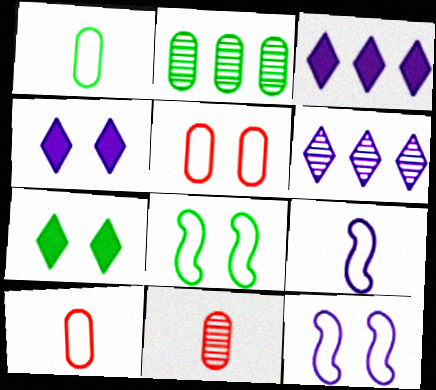[[3, 8, 11]]